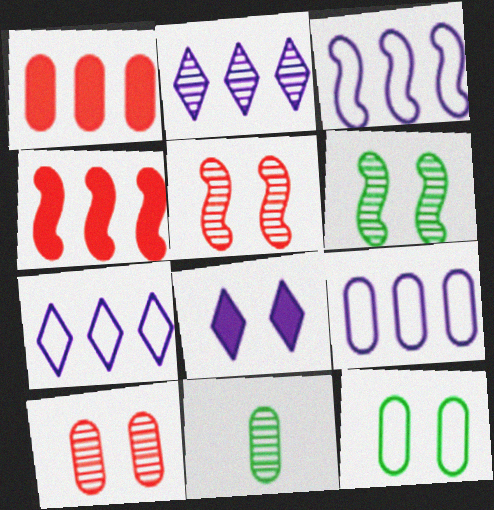[[2, 5, 11], 
[3, 7, 9], 
[5, 8, 12]]